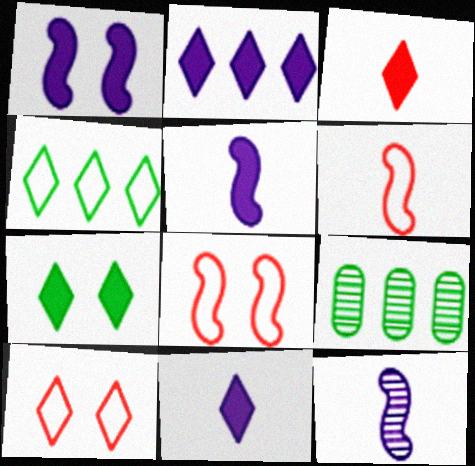[[2, 3, 7], 
[5, 9, 10], 
[8, 9, 11]]